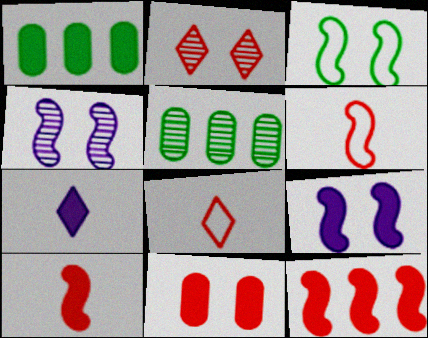[[1, 4, 8], 
[5, 8, 9]]